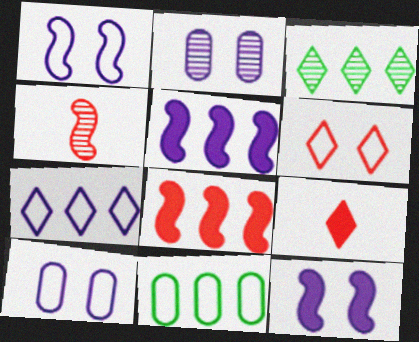[[2, 3, 4]]